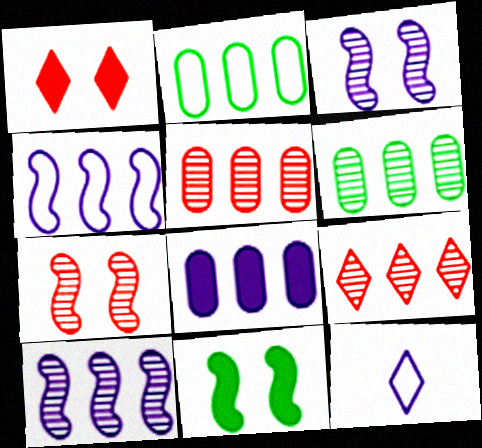[[2, 5, 8], 
[3, 8, 12], 
[5, 11, 12], 
[6, 9, 10]]